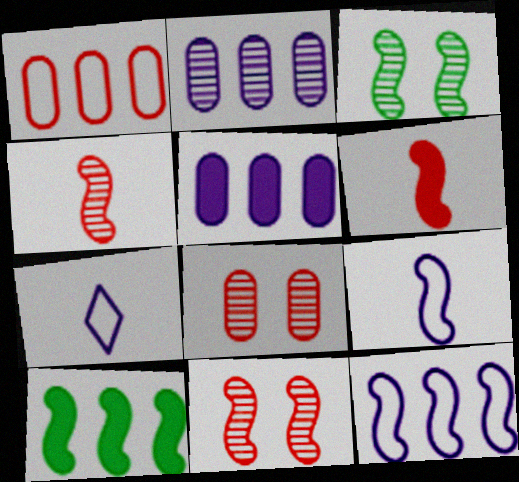[[3, 6, 12], 
[7, 8, 10], 
[9, 10, 11]]